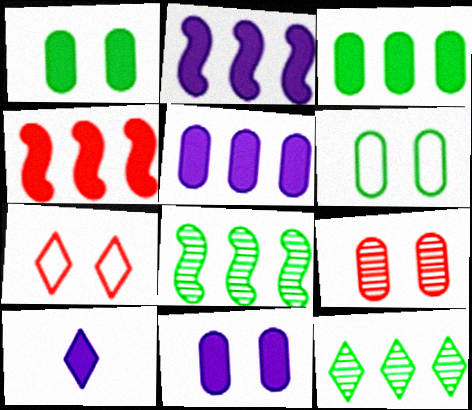[[1, 4, 10], 
[2, 10, 11], 
[6, 9, 11], 
[7, 10, 12]]